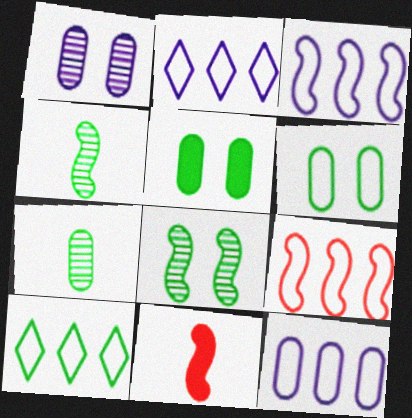[[1, 10, 11], 
[2, 3, 12], 
[3, 8, 11], 
[4, 5, 10], 
[9, 10, 12]]